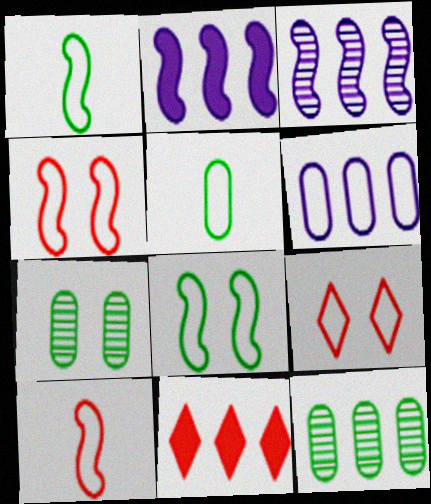[[1, 6, 9]]